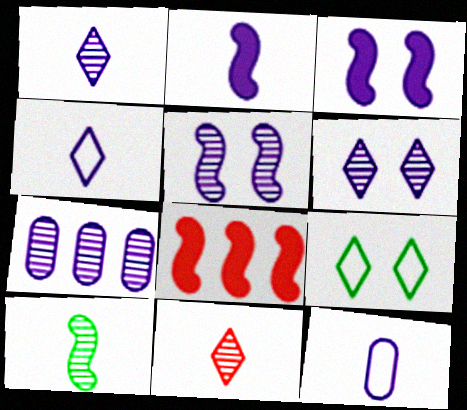[[1, 2, 12], 
[1, 5, 7], 
[3, 4, 7]]